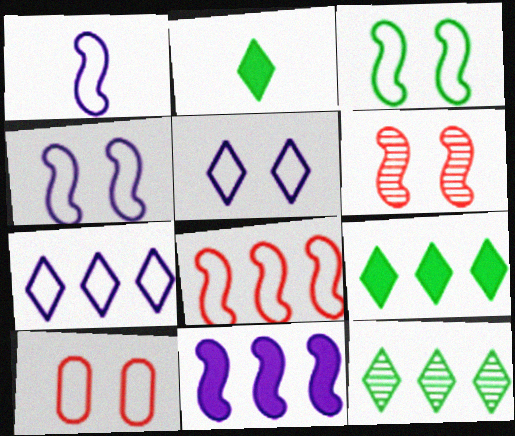[[1, 3, 8], 
[3, 5, 10]]